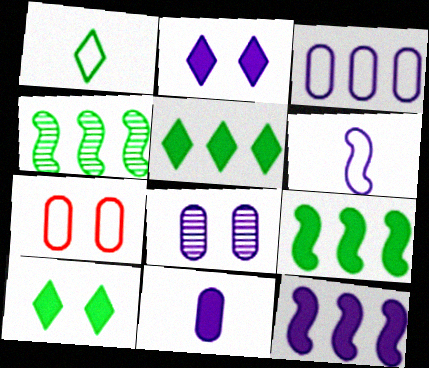[[2, 11, 12], 
[3, 8, 11]]